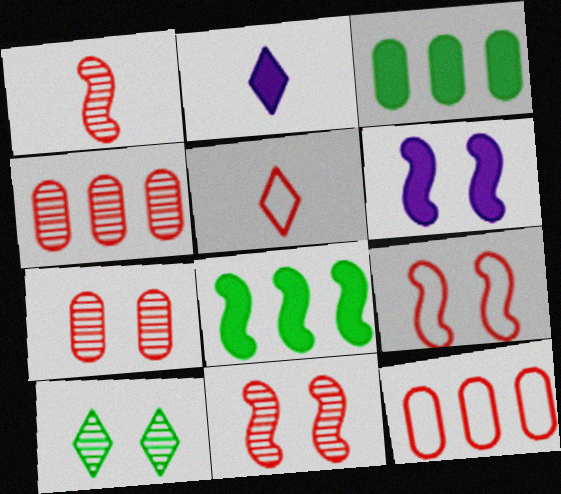[[5, 9, 12]]